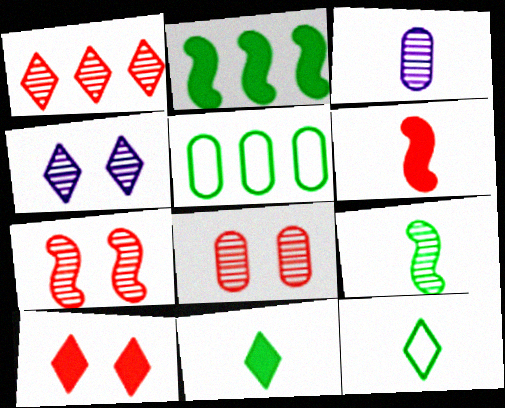[[3, 6, 12], 
[4, 5, 6]]